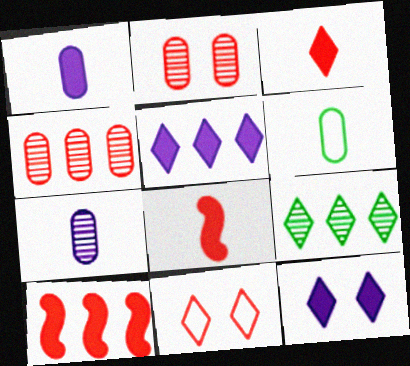[[4, 8, 11]]